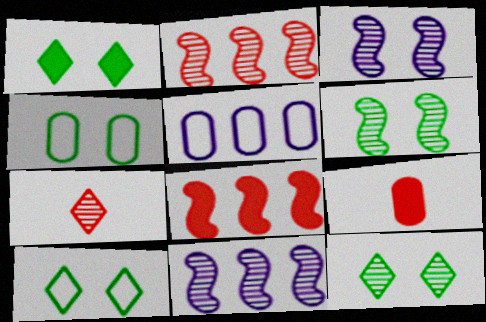[[1, 4, 6], 
[1, 10, 12], 
[9, 10, 11]]